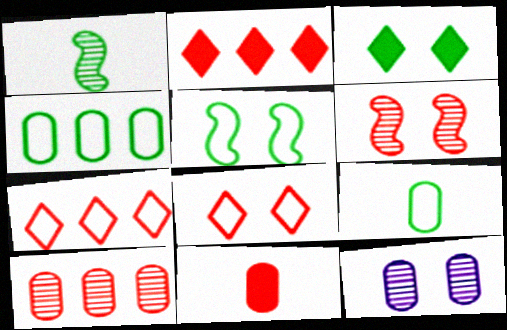[[1, 3, 4], 
[4, 11, 12], 
[6, 7, 11]]